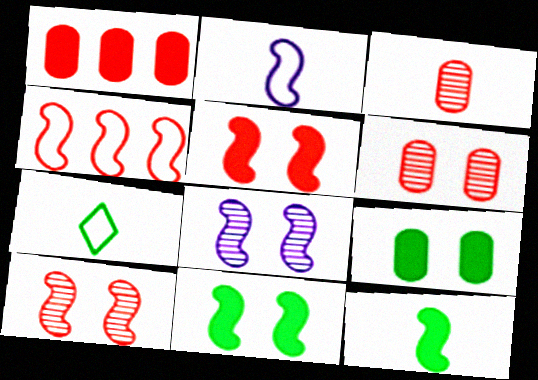[[1, 7, 8], 
[4, 8, 12]]